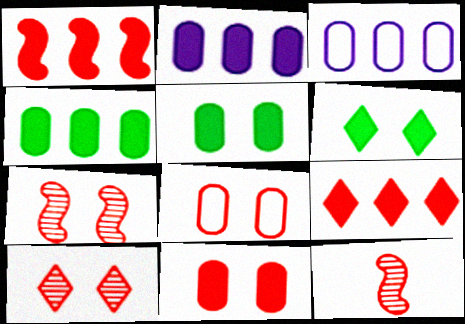[[3, 6, 12], 
[8, 9, 12]]